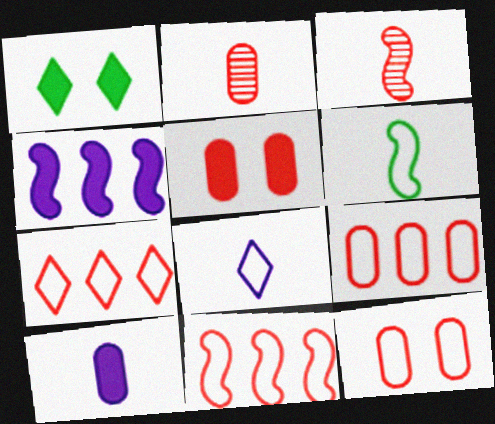[[2, 5, 9], 
[3, 5, 7], 
[7, 9, 11]]